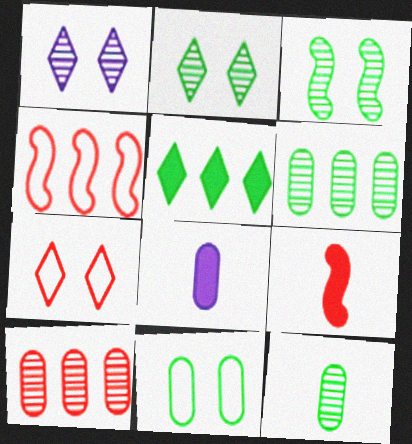[[2, 4, 8], 
[7, 9, 10], 
[8, 10, 11]]